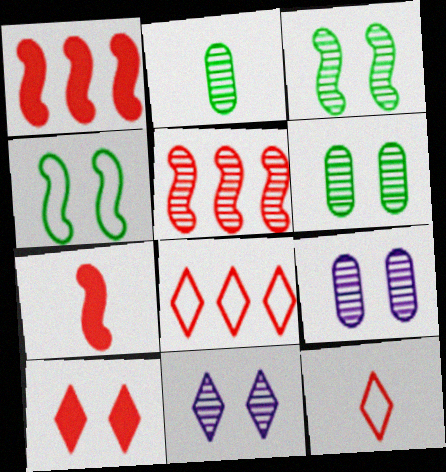[[2, 5, 11], 
[4, 9, 10]]